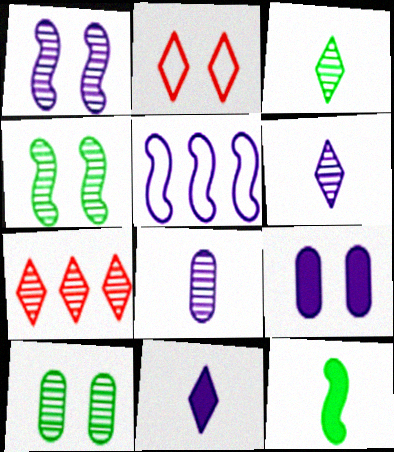[[2, 4, 9], 
[4, 7, 8], 
[5, 6, 9]]